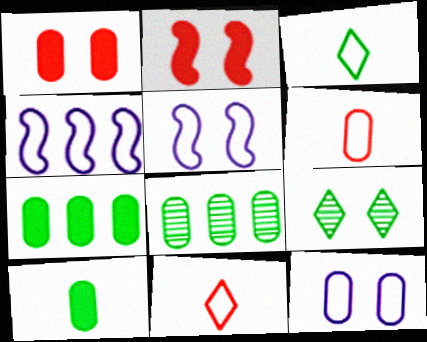[[1, 5, 9], 
[2, 9, 12]]